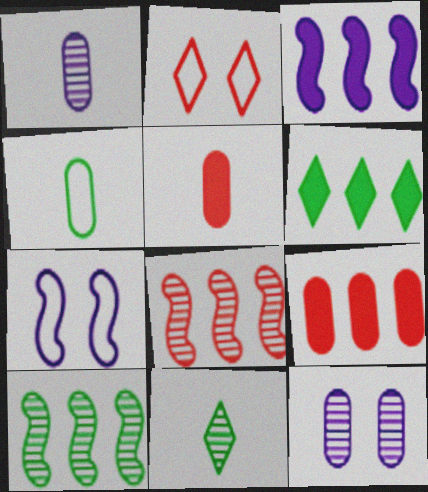[[1, 4, 5], 
[2, 5, 8], 
[3, 6, 9], 
[4, 9, 12], 
[7, 9, 11], 
[8, 11, 12]]